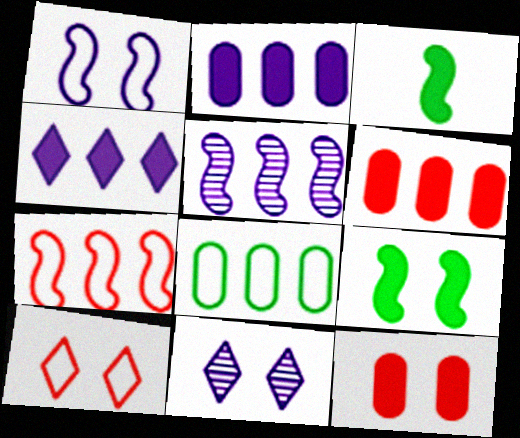[[3, 4, 12]]